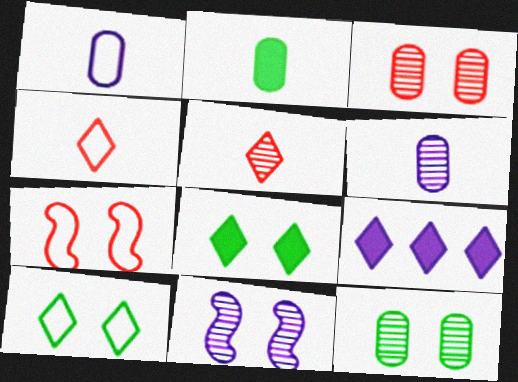[[1, 9, 11], 
[5, 9, 10]]